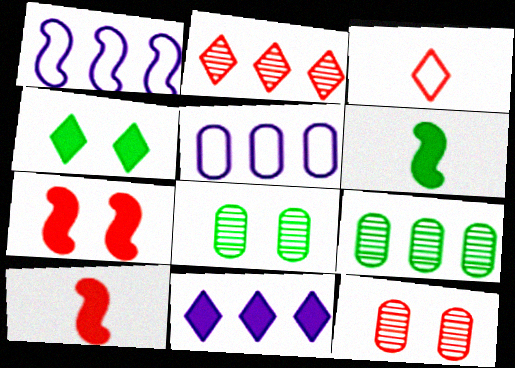[]